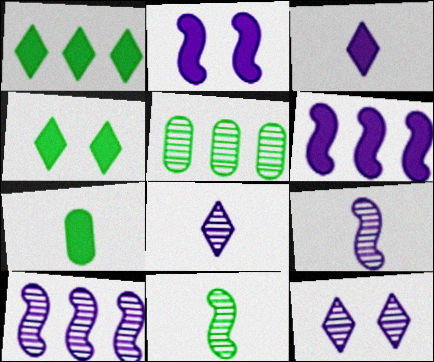[]